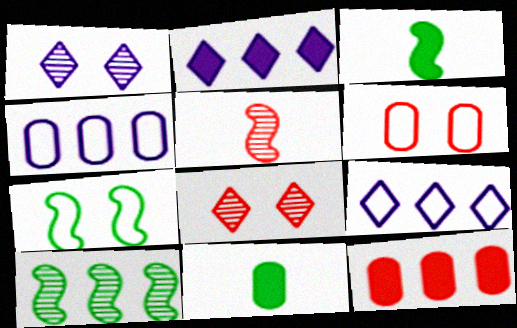[[3, 4, 8], 
[3, 7, 10], 
[9, 10, 12]]